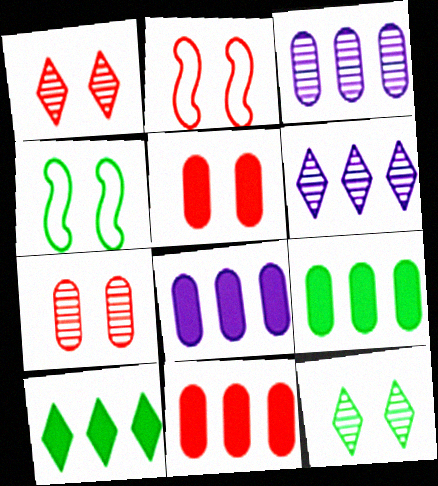[[1, 2, 5], 
[8, 9, 11]]